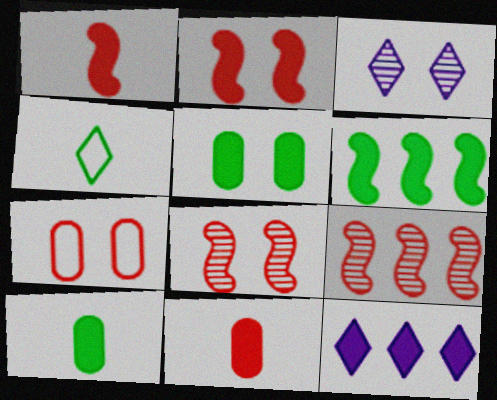[[1, 5, 12], 
[2, 10, 12]]